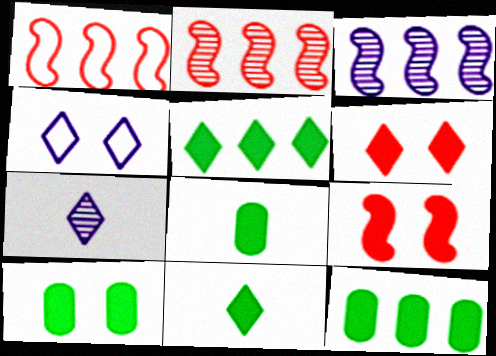[[1, 7, 10], 
[2, 4, 8], 
[8, 10, 12]]